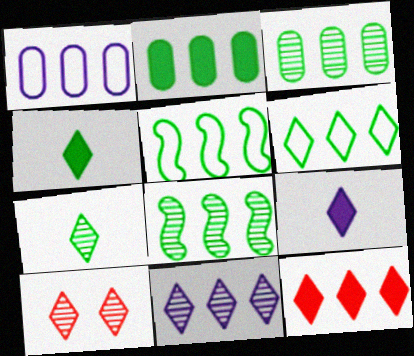[[1, 8, 12], 
[2, 6, 8], 
[6, 9, 10], 
[6, 11, 12], 
[7, 10, 11]]